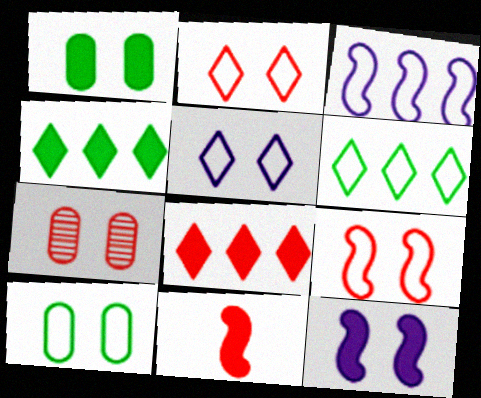[[5, 9, 10]]